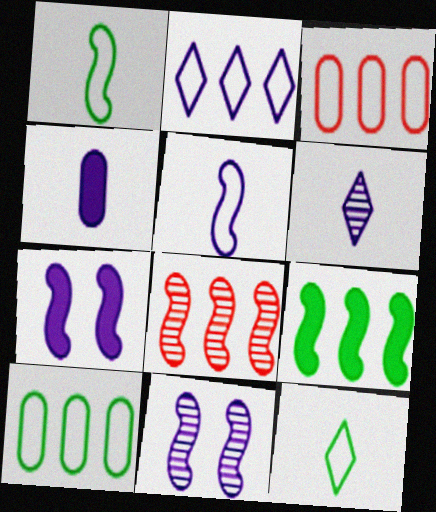[[1, 7, 8], 
[2, 4, 11], 
[4, 5, 6]]